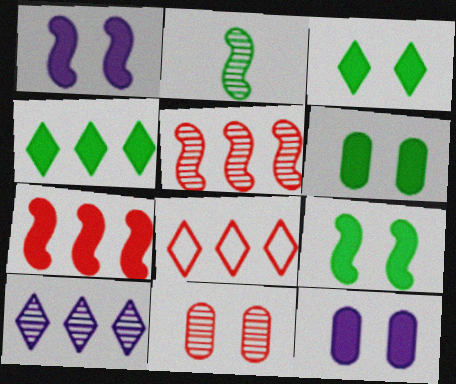[[2, 8, 12], 
[2, 10, 11], 
[3, 6, 9], 
[4, 8, 10]]